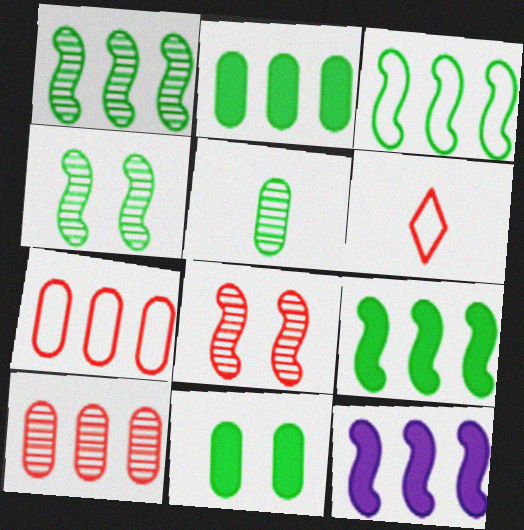[[1, 3, 9]]